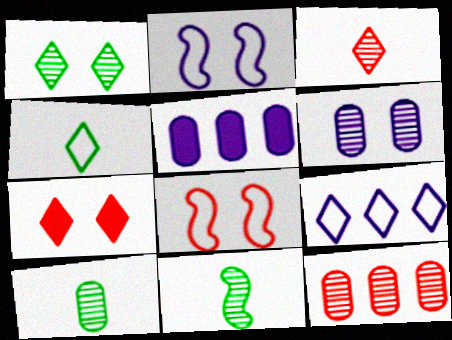[[6, 10, 12]]